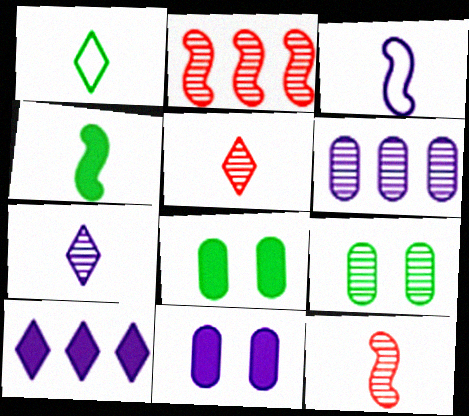[[1, 2, 11], 
[2, 7, 9], 
[3, 4, 12]]